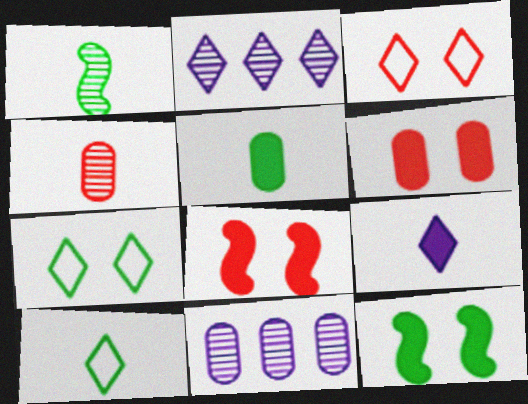[[1, 5, 10], 
[8, 10, 11]]